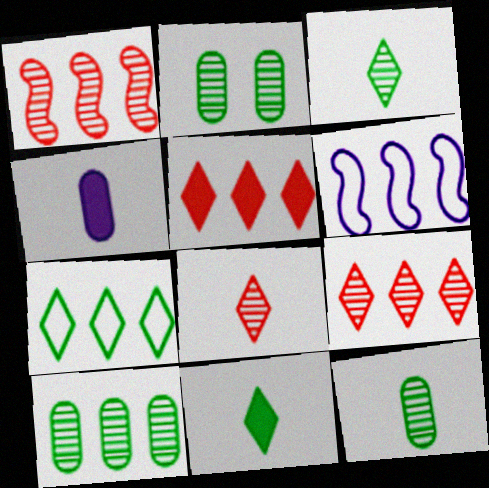[[2, 10, 12], 
[5, 6, 10]]